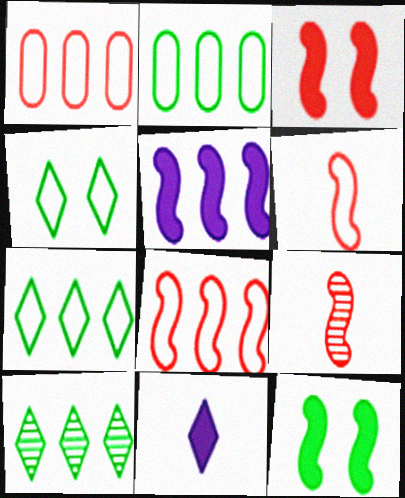[[1, 5, 10], 
[3, 8, 9]]